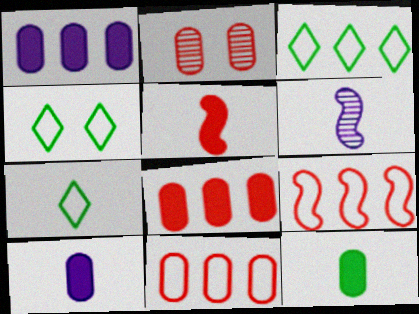[[3, 4, 7], 
[4, 6, 8]]